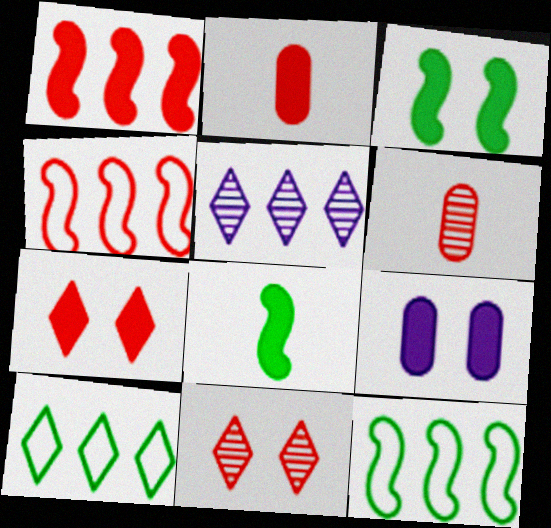[[1, 2, 7], 
[2, 4, 11], 
[3, 7, 9], 
[4, 6, 7]]